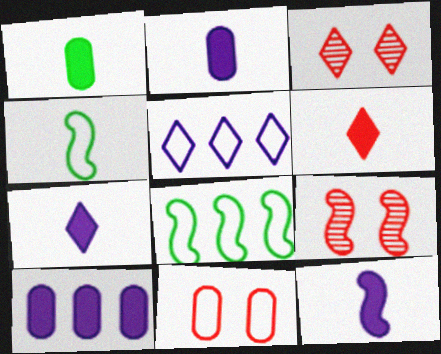[[1, 5, 9], 
[1, 6, 12], 
[2, 3, 8], 
[2, 7, 12], 
[3, 4, 10], 
[4, 5, 11], 
[8, 9, 12]]